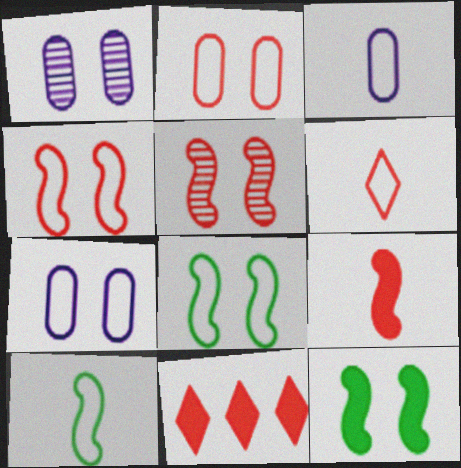[[1, 10, 11], 
[3, 6, 10]]